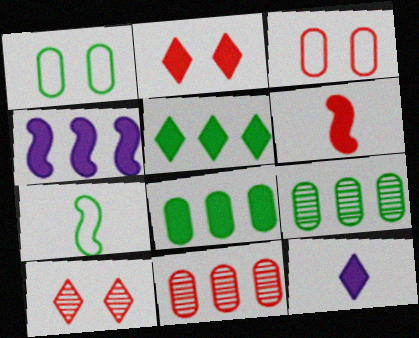[[2, 5, 12]]